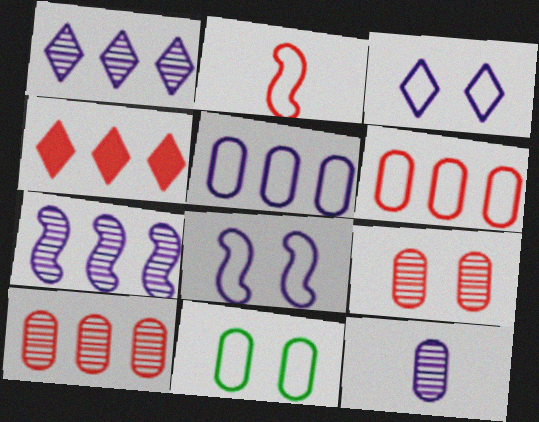[[2, 4, 9]]